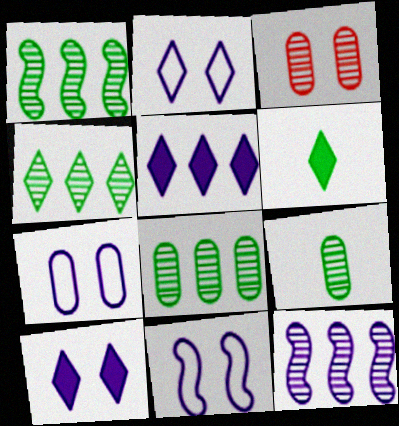[[1, 4, 8], 
[2, 7, 11]]